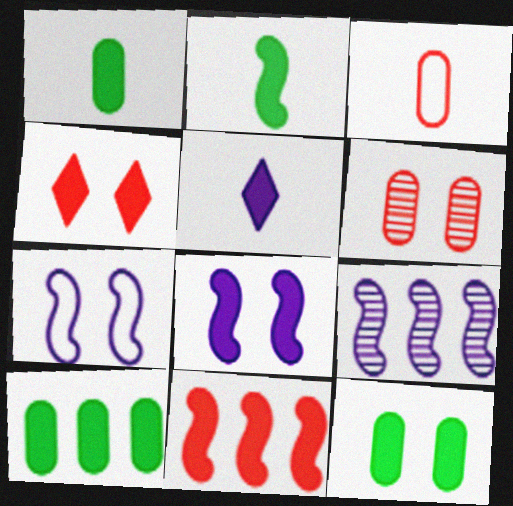[[1, 10, 12], 
[2, 8, 11], 
[4, 8, 12], 
[5, 11, 12]]